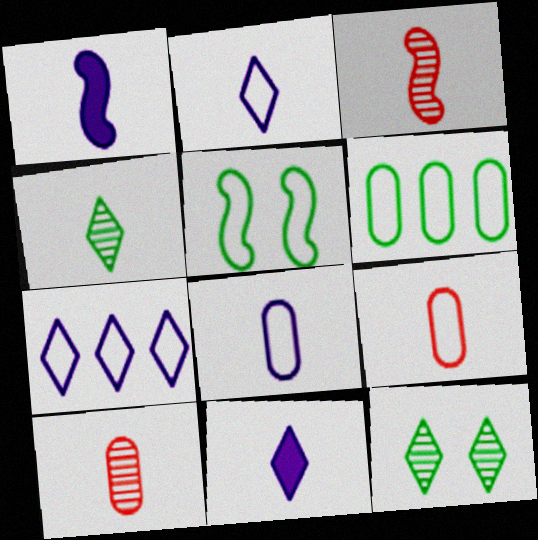[[1, 4, 9], 
[5, 7, 9]]